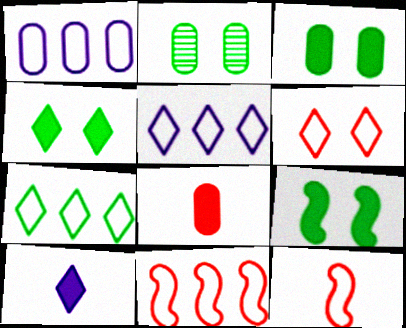[[1, 2, 8], 
[1, 7, 11], 
[2, 10, 11], 
[3, 4, 9]]